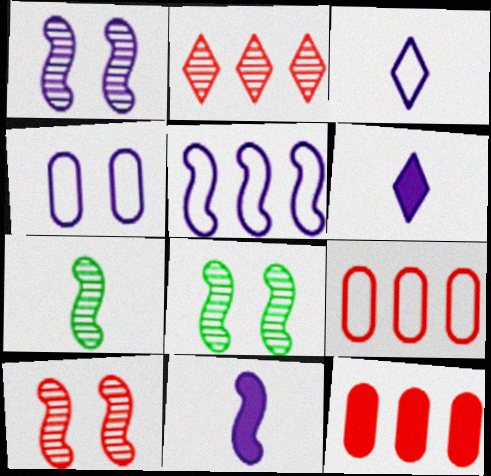[[1, 5, 11], 
[1, 8, 10], 
[3, 4, 5], 
[3, 8, 12], 
[6, 8, 9]]